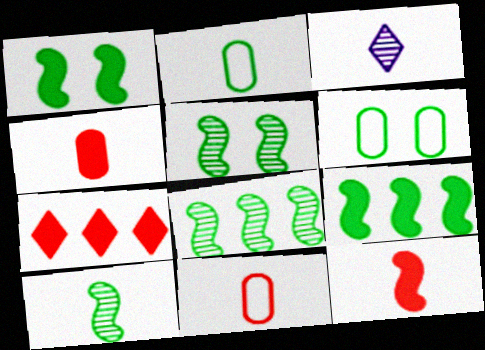[[2, 3, 12], 
[5, 8, 10]]